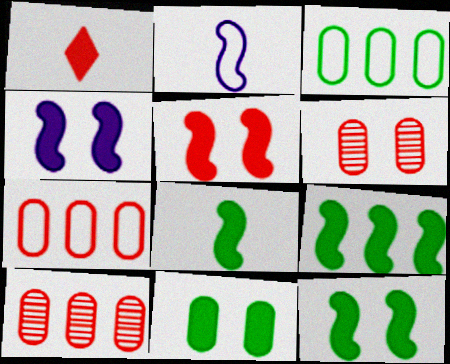[[4, 5, 12], 
[8, 9, 12]]